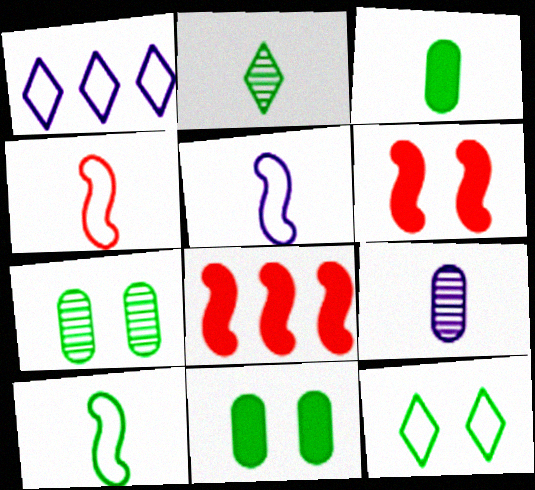[[2, 3, 10], 
[4, 5, 10], 
[8, 9, 12]]